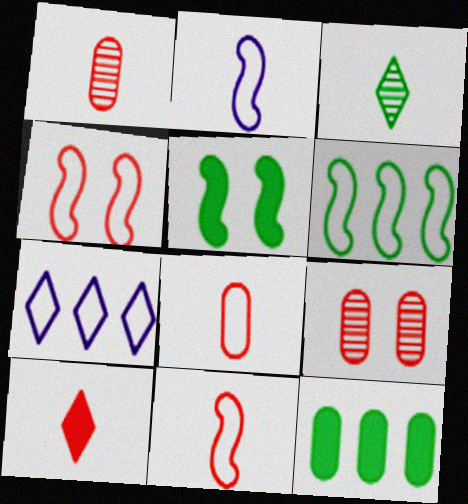[[1, 5, 7], 
[1, 10, 11], 
[2, 4, 6]]